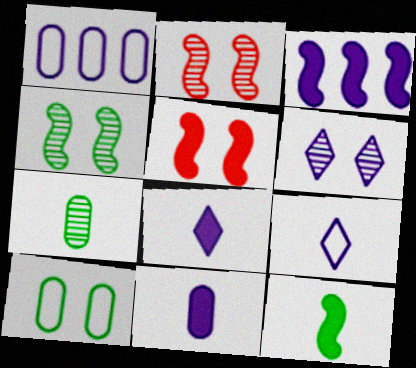[[3, 5, 12], 
[5, 6, 10]]